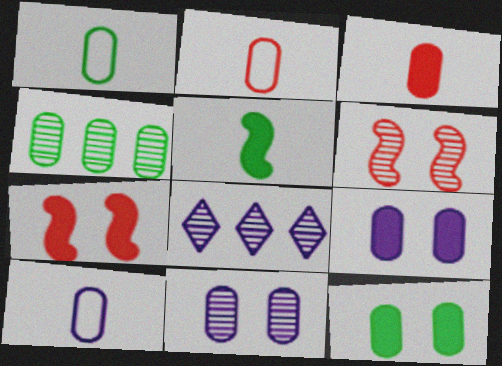[[1, 2, 10], 
[1, 4, 12], 
[1, 7, 8], 
[2, 4, 9]]